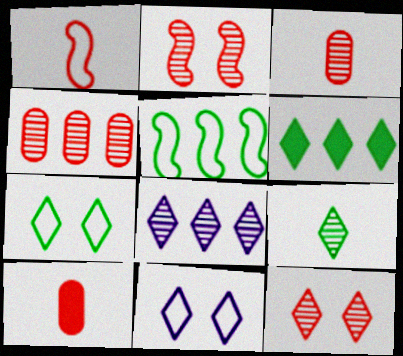[[6, 7, 9], 
[8, 9, 12]]